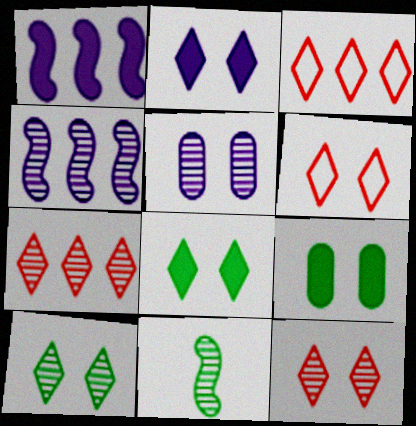[[2, 6, 10], 
[5, 7, 11]]